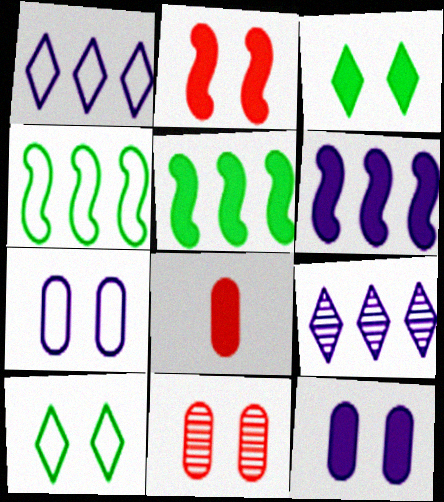[[2, 3, 12], 
[3, 6, 8]]